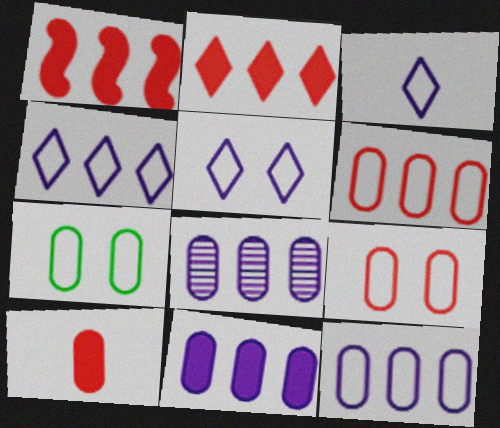[[3, 4, 5], 
[7, 8, 10], 
[8, 11, 12]]